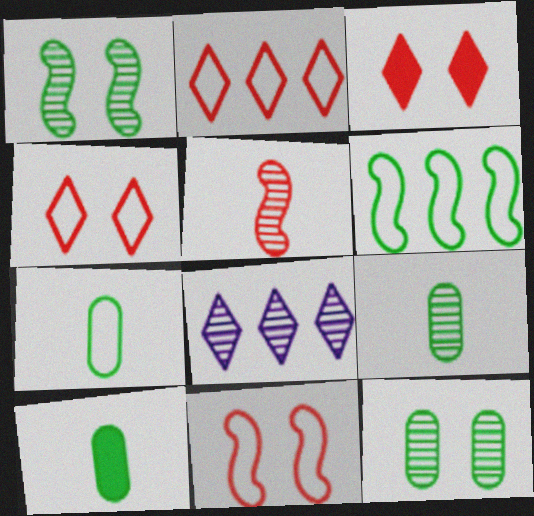[[5, 8, 12], 
[7, 9, 10], 
[8, 10, 11]]